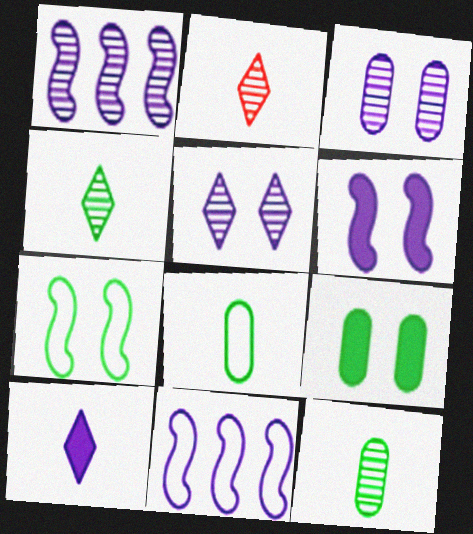[[2, 9, 11], 
[3, 10, 11]]